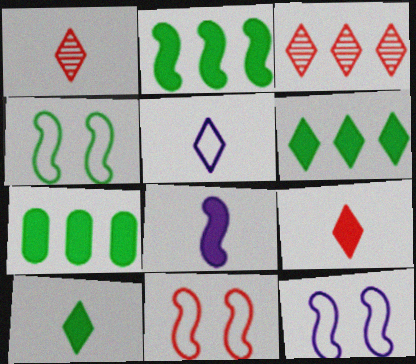[[1, 5, 10], 
[1, 7, 12], 
[2, 6, 7], 
[4, 11, 12]]